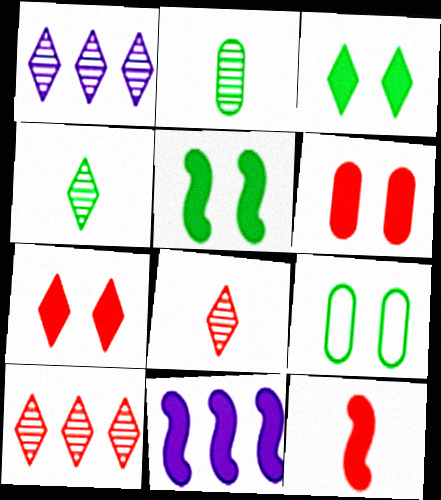[[1, 9, 12], 
[5, 11, 12], 
[8, 9, 11]]